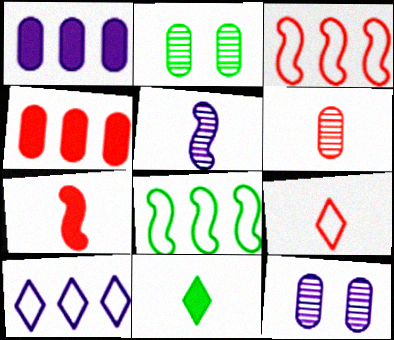[[2, 7, 10], 
[2, 8, 11], 
[3, 11, 12], 
[6, 7, 9]]